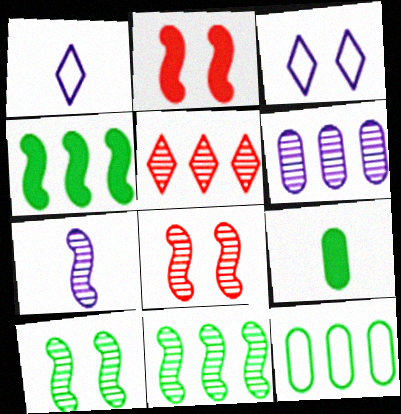[[5, 6, 11], 
[7, 8, 11]]